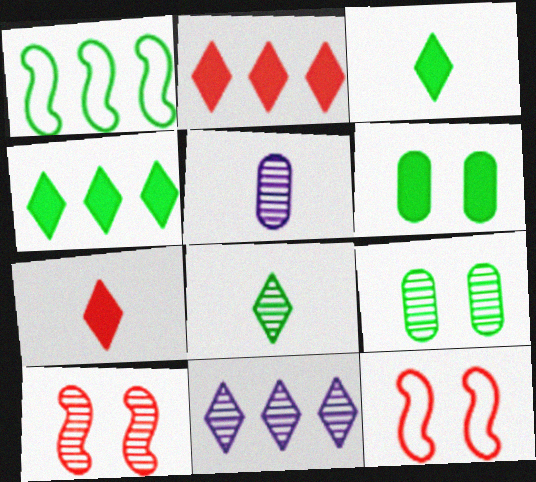[[1, 3, 9], 
[1, 6, 8], 
[4, 5, 12]]